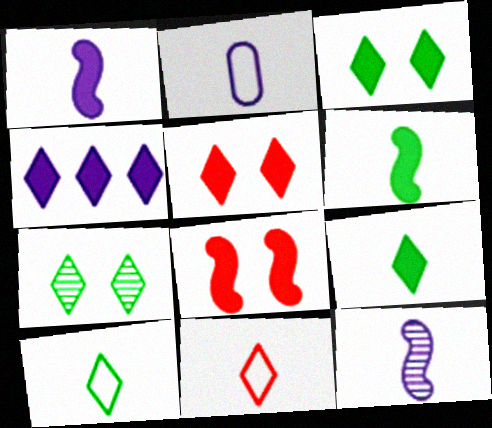[[4, 5, 9], 
[4, 7, 11]]